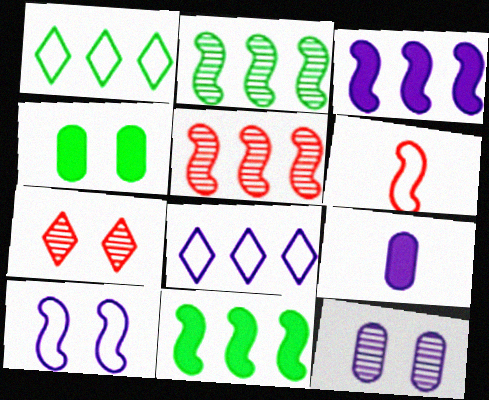[[4, 7, 10]]